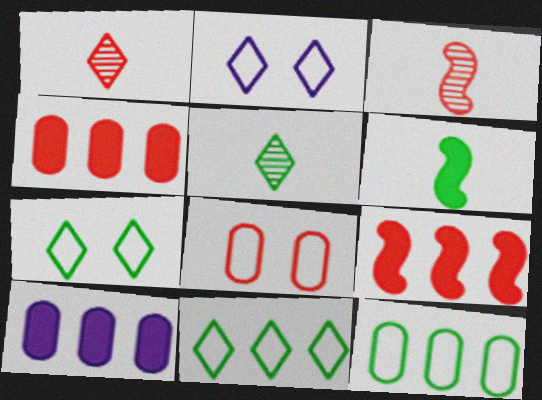[[1, 8, 9], 
[3, 7, 10]]